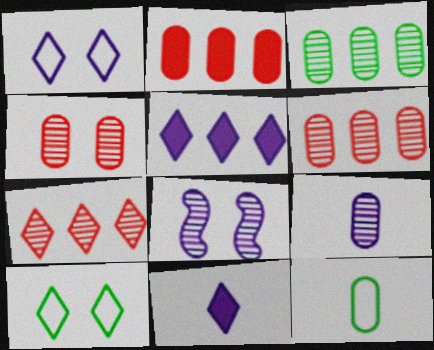[[3, 4, 9], 
[7, 10, 11]]